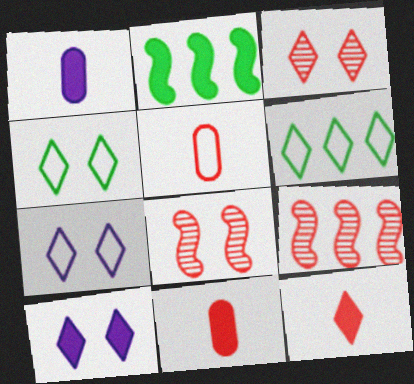[[1, 4, 9], 
[1, 6, 8], 
[2, 10, 11], 
[3, 4, 10]]